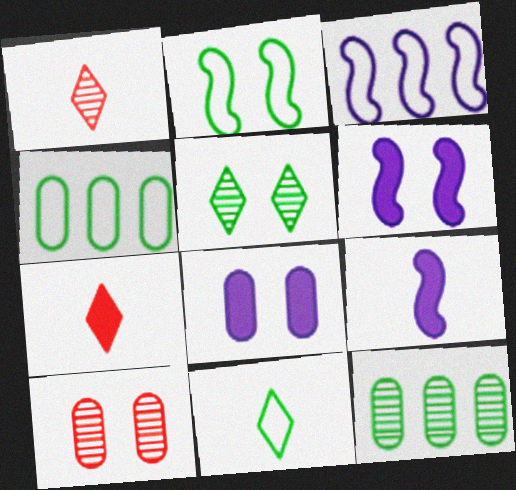[[1, 4, 6], 
[2, 4, 11]]